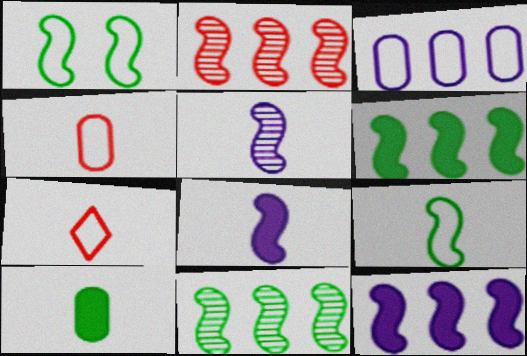[[1, 2, 8], 
[1, 3, 7], 
[5, 7, 10]]